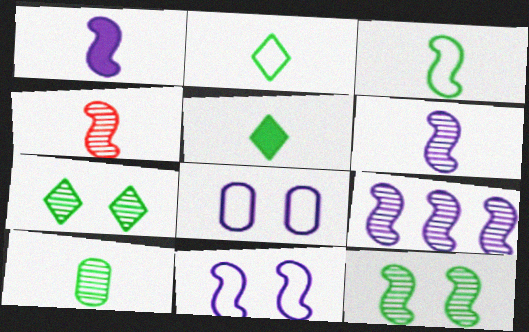[[1, 3, 4], 
[1, 9, 11], 
[3, 5, 10], 
[4, 9, 12]]